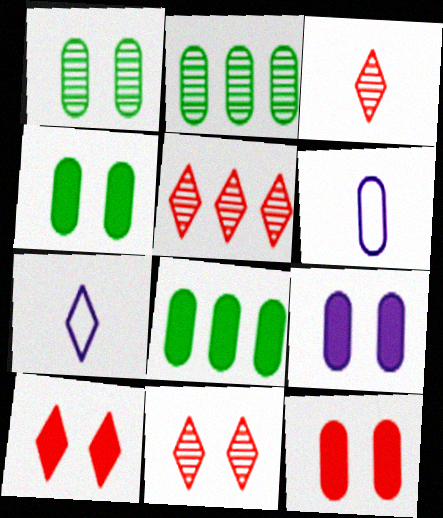[[2, 6, 12], 
[3, 5, 11], 
[4, 9, 12]]